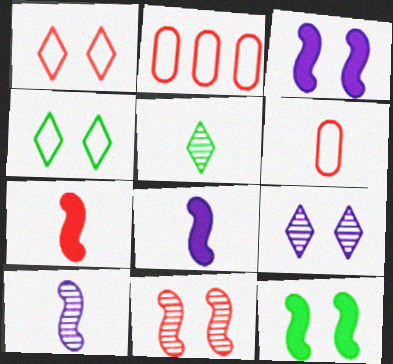[[2, 3, 5], 
[5, 6, 8]]